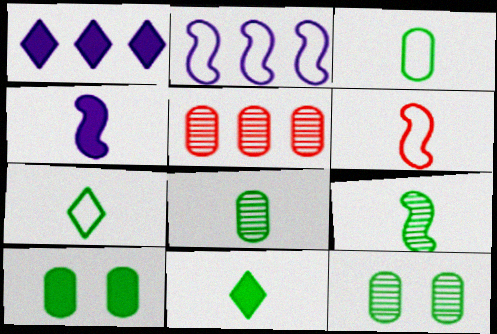[[1, 6, 12], 
[3, 9, 11], 
[4, 6, 9]]